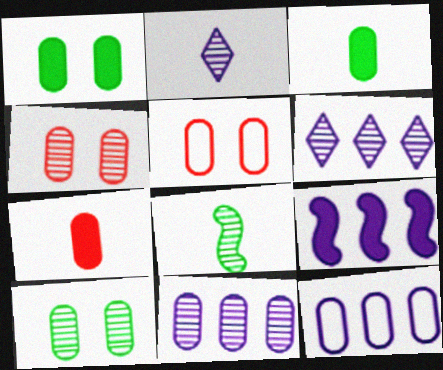[[3, 4, 12], 
[3, 5, 11], 
[4, 6, 8], 
[6, 9, 12], 
[7, 10, 12]]